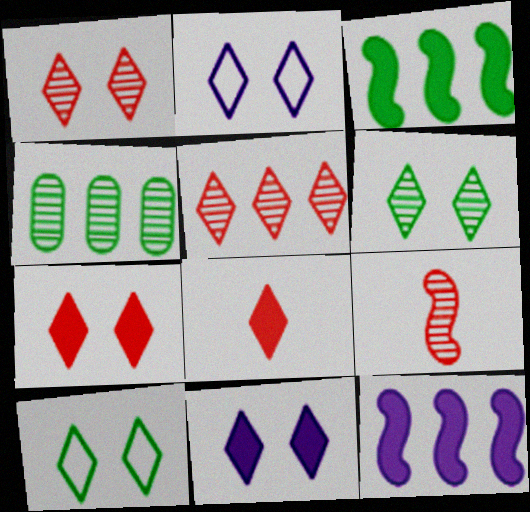[[1, 10, 11], 
[2, 6, 7]]